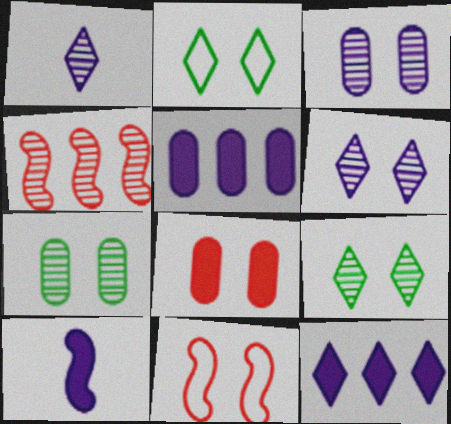[[1, 4, 7]]